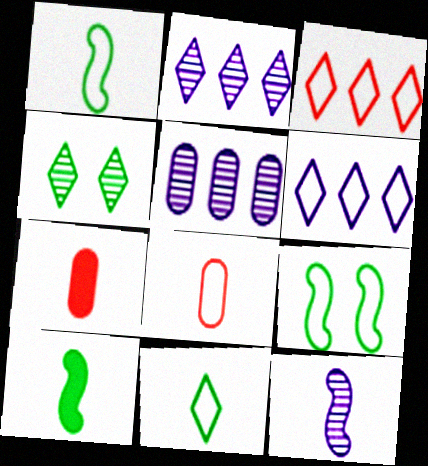[[2, 7, 9], 
[6, 8, 9], 
[7, 11, 12]]